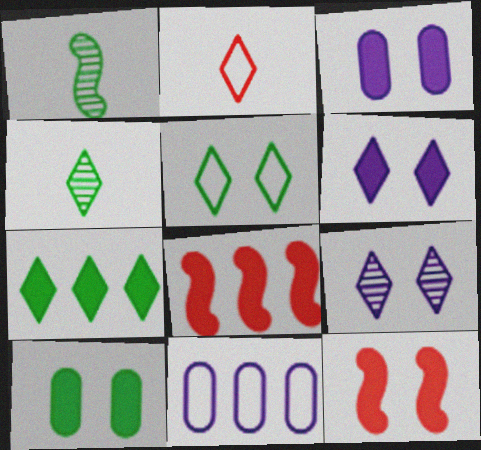[[2, 7, 9], 
[4, 5, 7], 
[4, 11, 12], 
[6, 10, 12]]